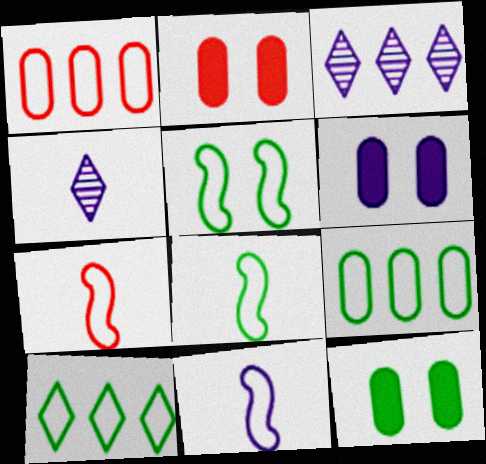[[2, 3, 8], 
[2, 6, 12], 
[3, 6, 11], 
[3, 7, 12], 
[7, 8, 11]]